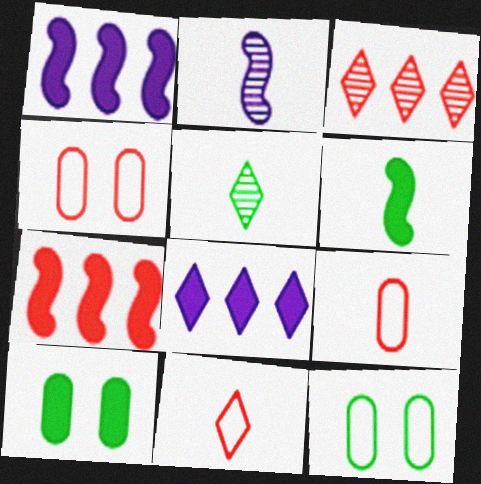[[1, 4, 5]]